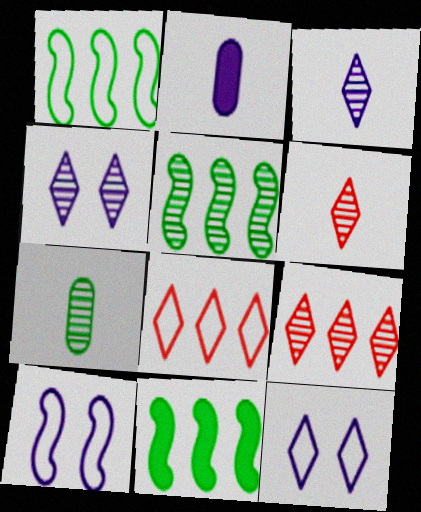[[1, 5, 11]]